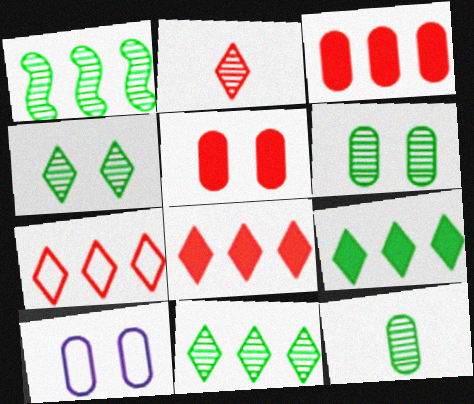[[1, 4, 12], 
[3, 10, 12], 
[5, 6, 10]]